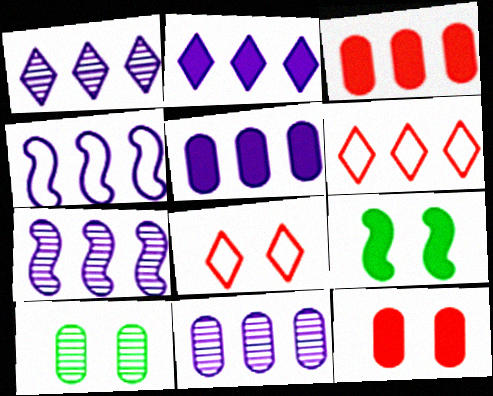[[1, 4, 5], 
[1, 7, 11], 
[2, 4, 11]]